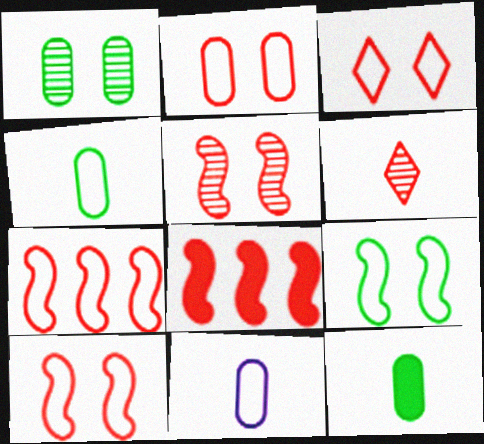[[2, 3, 10], 
[2, 6, 8]]